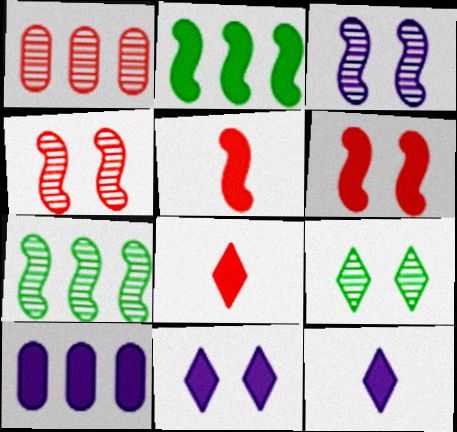[]